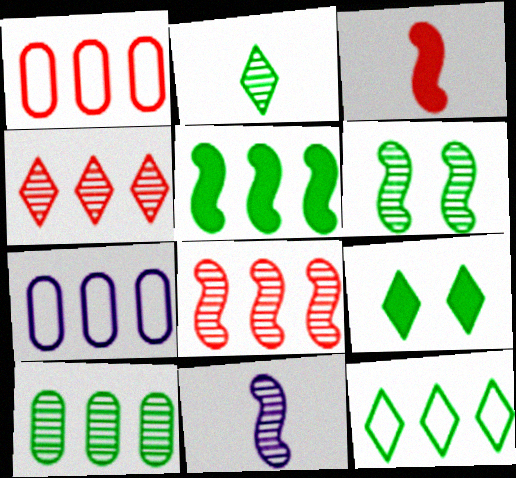[[1, 9, 11], 
[2, 6, 10], 
[2, 9, 12], 
[4, 5, 7], 
[5, 10, 12], 
[6, 8, 11]]